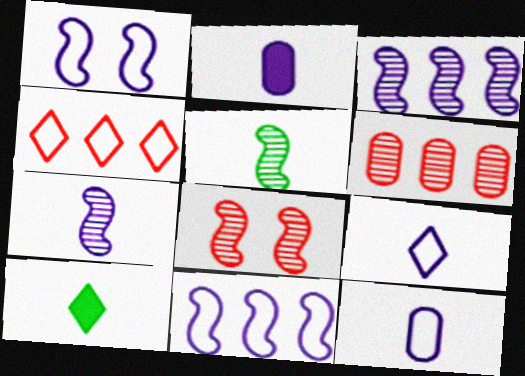[[1, 6, 10], 
[2, 7, 9], 
[3, 5, 8]]